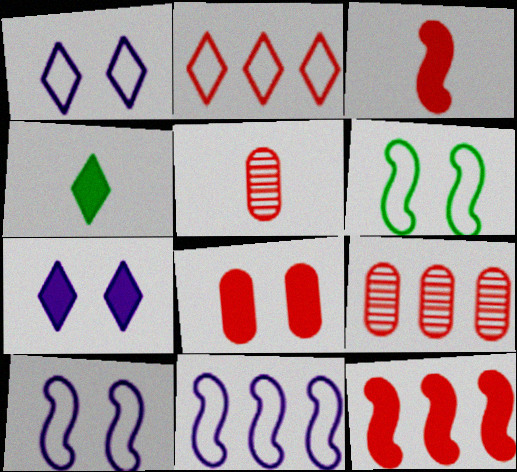[[2, 9, 12], 
[4, 9, 10]]